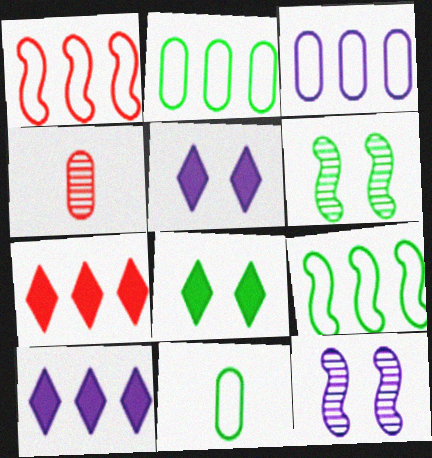[[4, 5, 9], 
[7, 11, 12]]